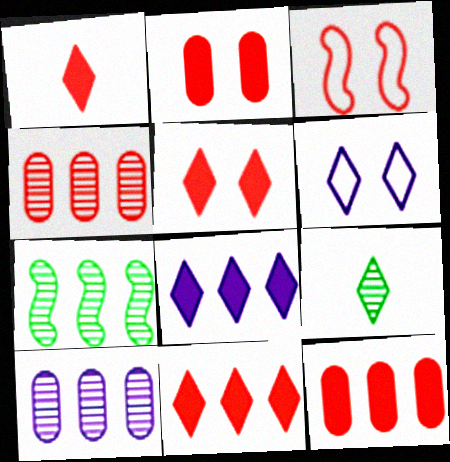[[1, 3, 4], 
[1, 5, 11], 
[6, 9, 11]]